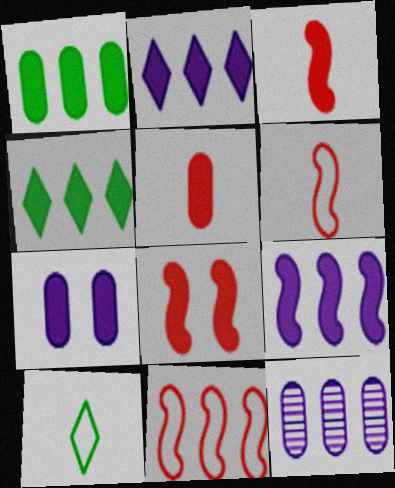[[1, 5, 7], 
[3, 4, 7], 
[4, 11, 12], 
[8, 10, 12]]